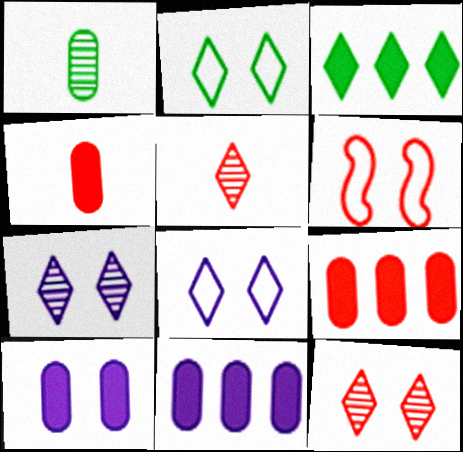[[3, 5, 8], 
[5, 6, 9]]